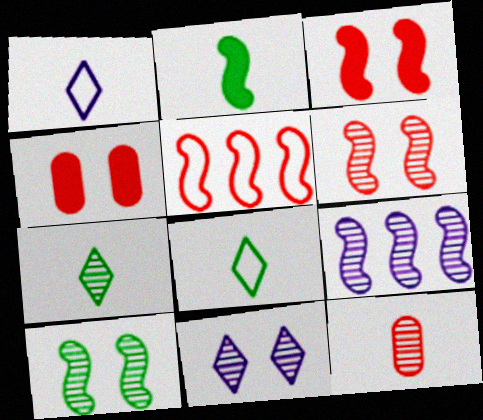[[1, 2, 12], 
[4, 8, 9]]